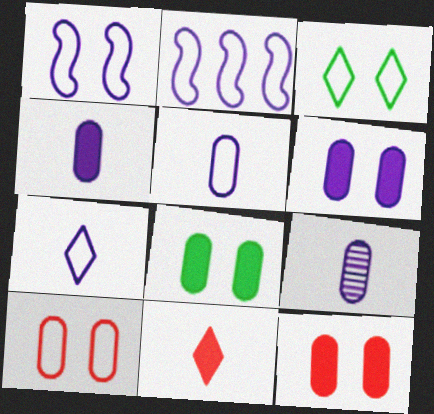[[1, 3, 10], 
[4, 5, 9], 
[6, 8, 12]]